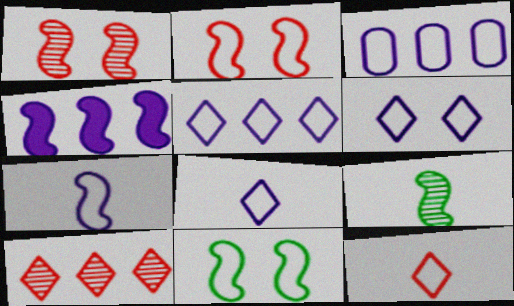[[2, 4, 9], 
[3, 6, 7], 
[3, 11, 12], 
[5, 6, 8]]